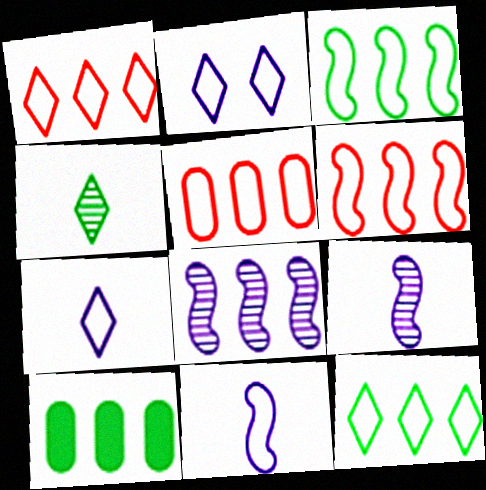[[1, 5, 6], 
[1, 8, 10]]